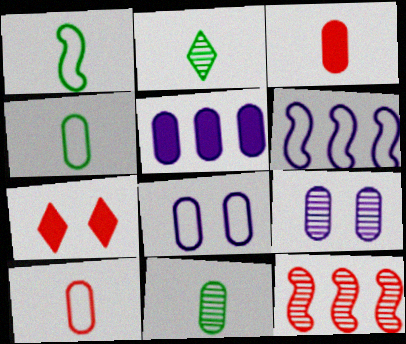[[2, 9, 12], 
[6, 7, 11], 
[7, 10, 12]]